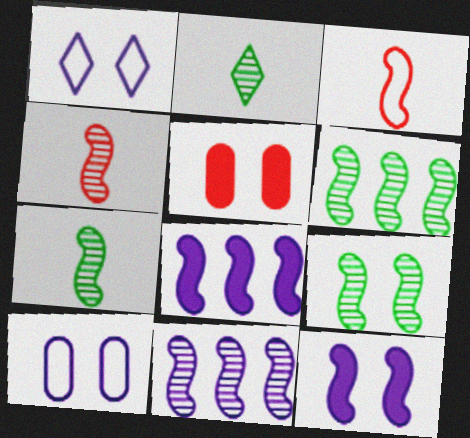[[1, 5, 9], 
[3, 6, 12], 
[3, 8, 9], 
[4, 9, 11], 
[6, 7, 9]]